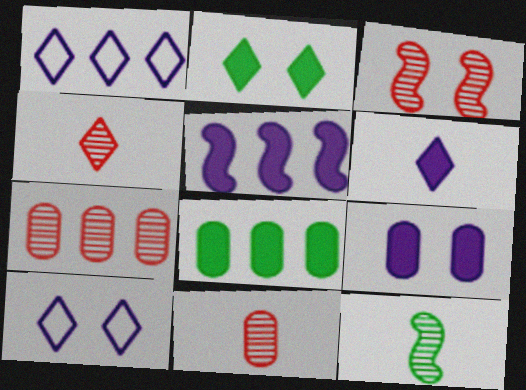[[1, 2, 4], 
[3, 4, 7], 
[5, 6, 9]]